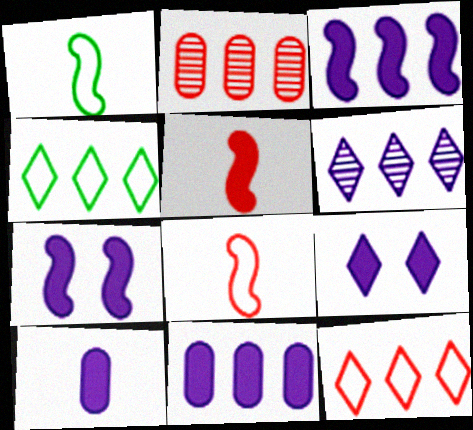[[1, 2, 9], 
[2, 3, 4], 
[3, 9, 10]]